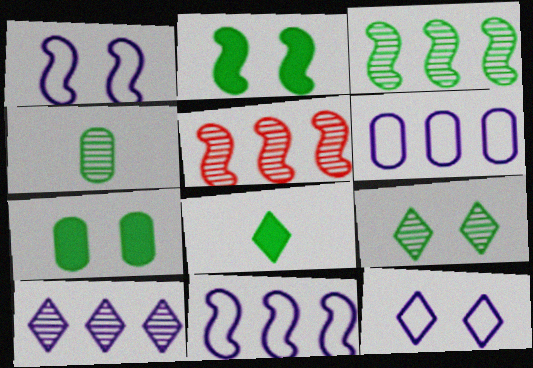[[3, 4, 9]]